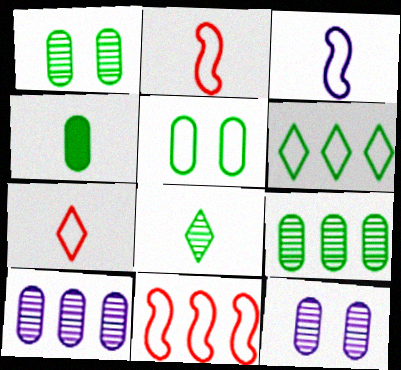[[4, 5, 9]]